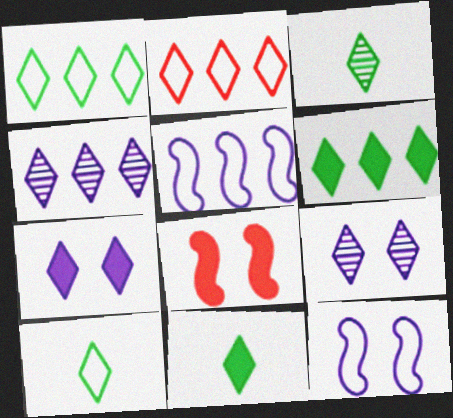[[2, 3, 7], 
[2, 4, 6], 
[2, 9, 11], 
[3, 10, 11]]